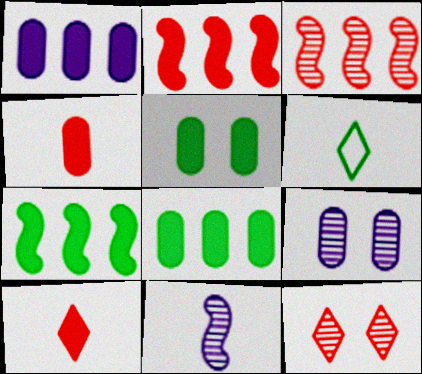[[1, 4, 5], 
[2, 6, 9], 
[4, 6, 11]]